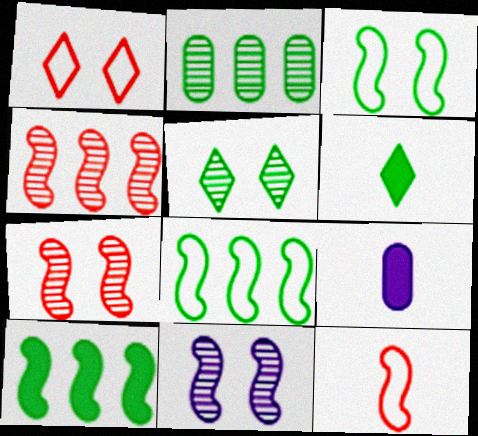[[2, 3, 6], 
[10, 11, 12]]